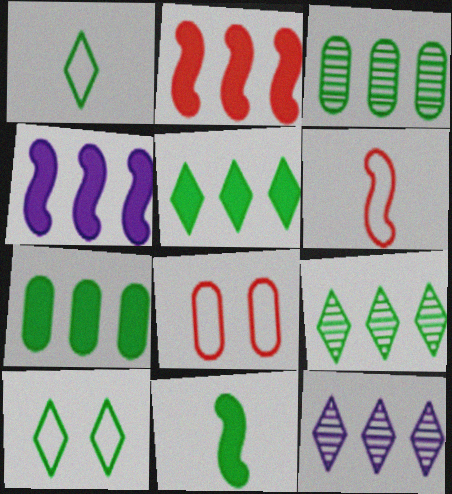[[3, 10, 11], 
[8, 11, 12]]